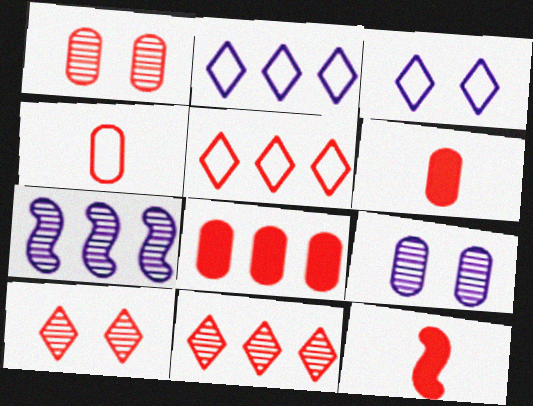[[1, 4, 8], 
[1, 5, 12]]